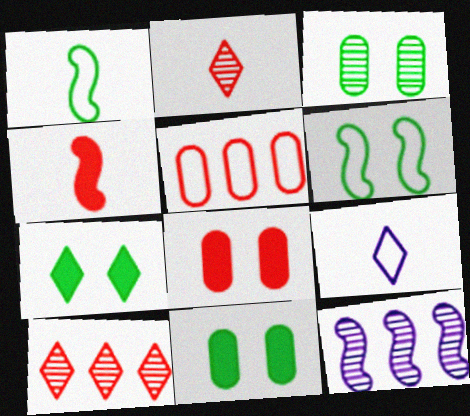[[2, 3, 12], 
[3, 6, 7], 
[4, 6, 12], 
[5, 6, 9], 
[7, 9, 10]]